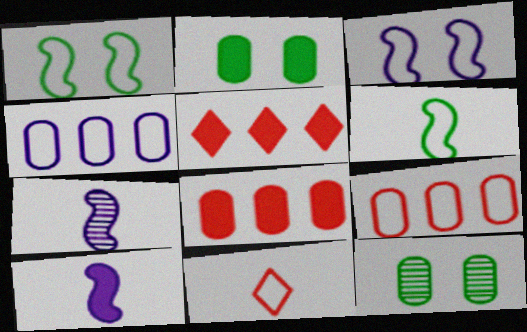[[1, 4, 11], 
[2, 5, 10]]